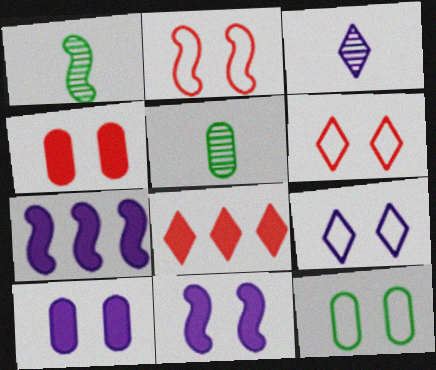[[1, 2, 7], 
[2, 9, 12], 
[5, 6, 7]]